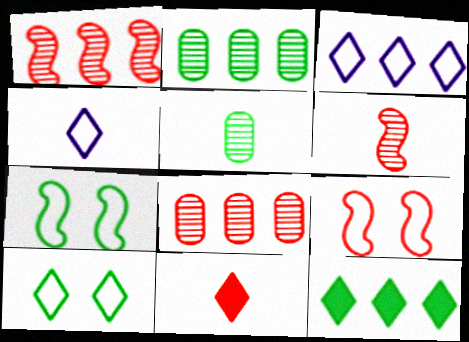[[5, 7, 12], 
[8, 9, 11]]